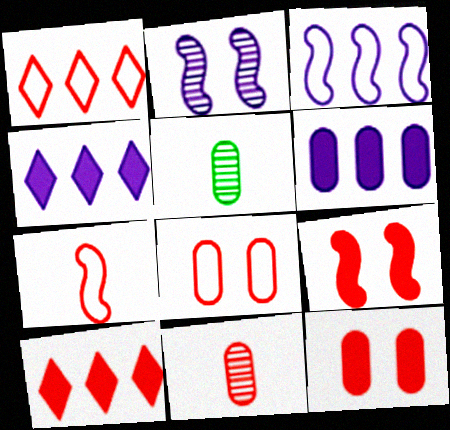[[1, 7, 8], 
[1, 9, 11], 
[5, 6, 8]]